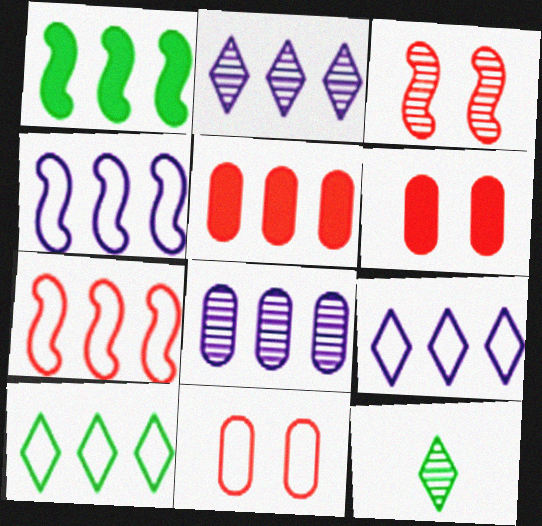[[3, 8, 12], 
[4, 6, 12]]